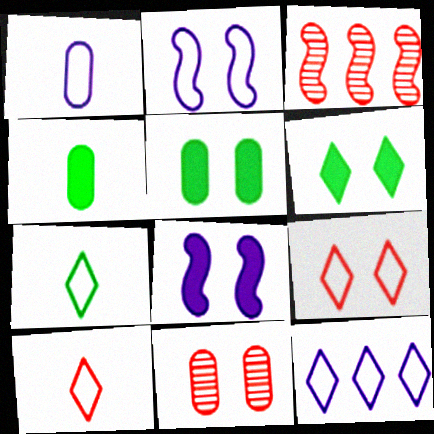[[1, 2, 12], 
[1, 3, 6], 
[2, 6, 11], 
[7, 9, 12]]